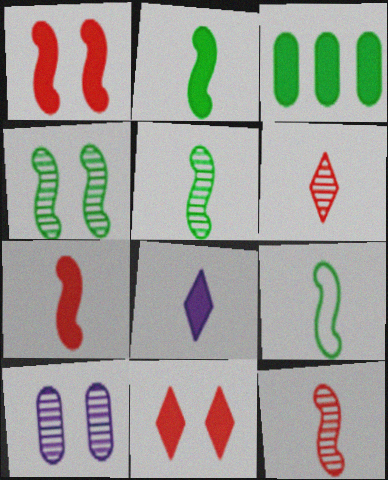[[1, 3, 8], 
[2, 5, 9]]